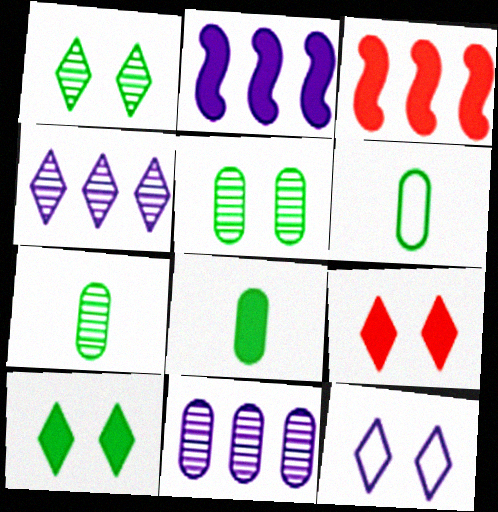[[1, 9, 12], 
[2, 8, 9], 
[3, 7, 12], 
[6, 7, 8]]